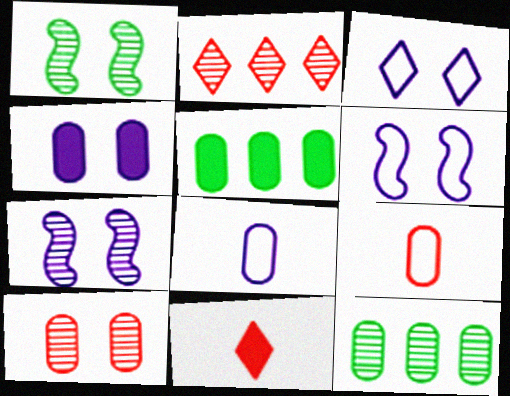[[3, 4, 7], 
[4, 9, 12], 
[5, 8, 10], 
[6, 11, 12]]